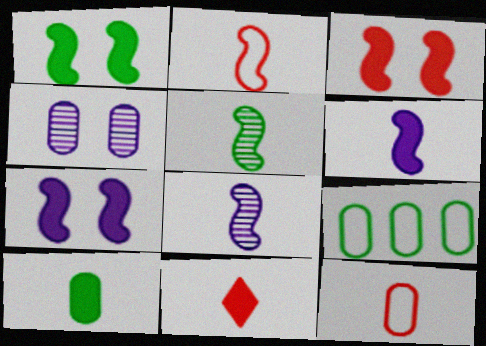[[1, 3, 7], 
[2, 5, 6], 
[6, 10, 11]]